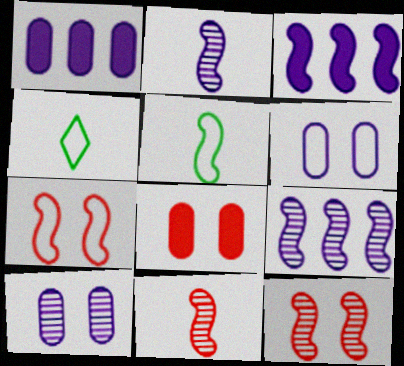[[1, 4, 12], 
[3, 5, 12], 
[4, 8, 9]]